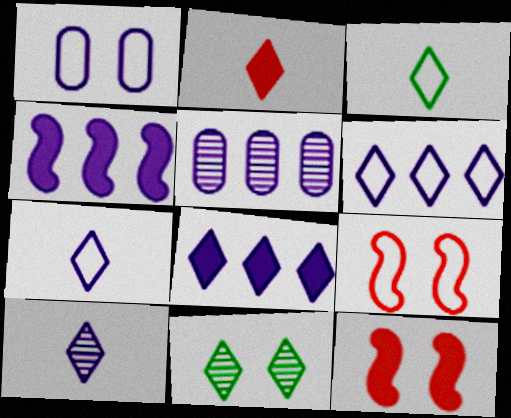[[1, 4, 10], 
[1, 11, 12], 
[2, 3, 10], 
[2, 6, 11], 
[3, 5, 12], 
[4, 5, 6]]